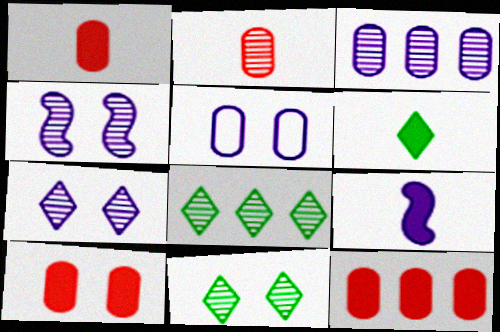[[1, 6, 9], 
[1, 10, 12], 
[2, 4, 8]]